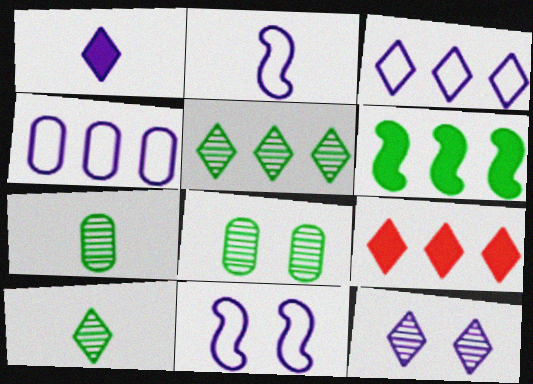[[1, 3, 12], 
[2, 8, 9], 
[3, 5, 9], 
[7, 9, 11]]